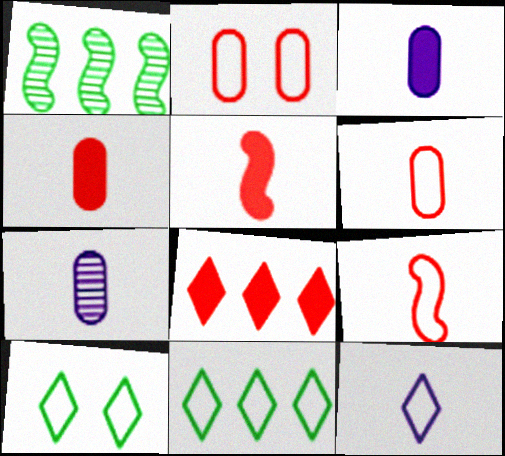[]